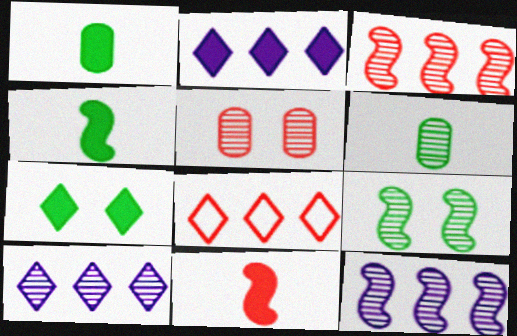[[5, 8, 11]]